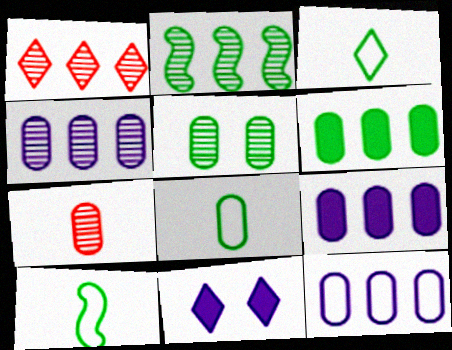[[1, 2, 4], 
[1, 3, 11], 
[3, 8, 10], 
[4, 5, 7], 
[4, 9, 12], 
[5, 6, 8]]